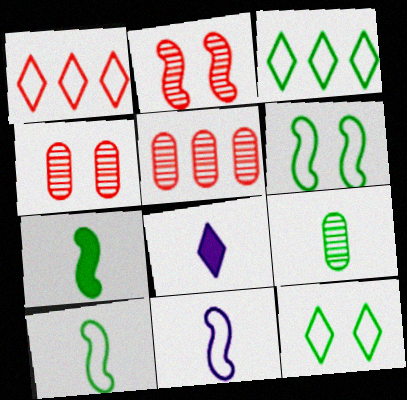[[5, 6, 8]]